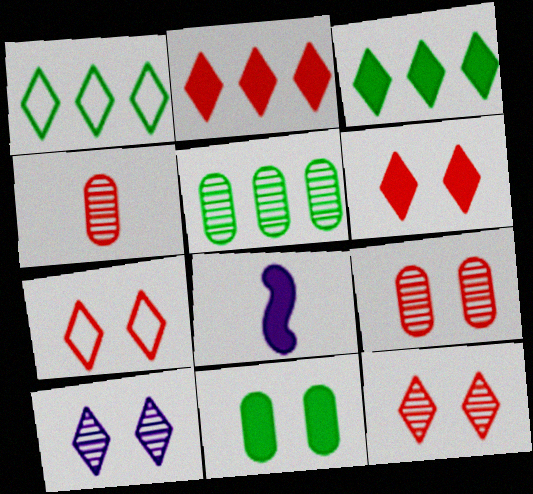[[1, 8, 9], 
[2, 8, 11], 
[5, 7, 8], 
[6, 7, 12]]